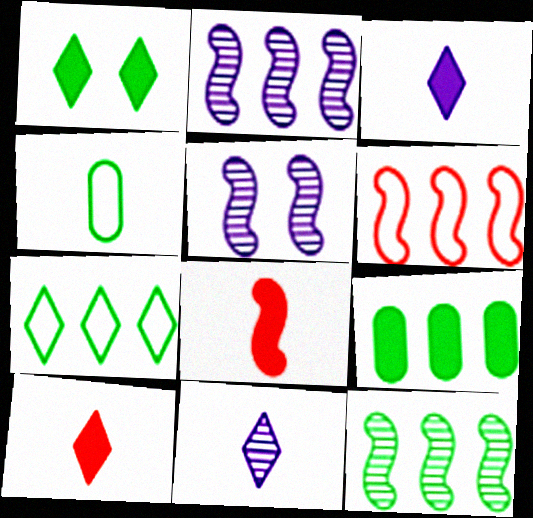[[1, 4, 12], 
[4, 8, 11], 
[7, 9, 12]]